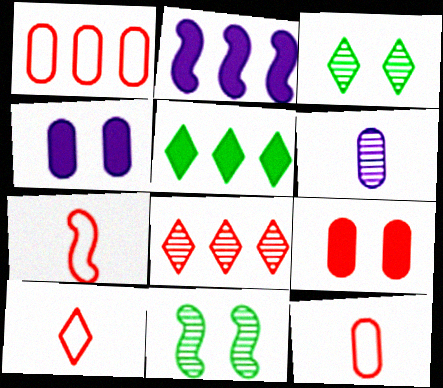[[2, 3, 12], 
[2, 7, 11], 
[6, 8, 11], 
[7, 8, 9], 
[7, 10, 12]]